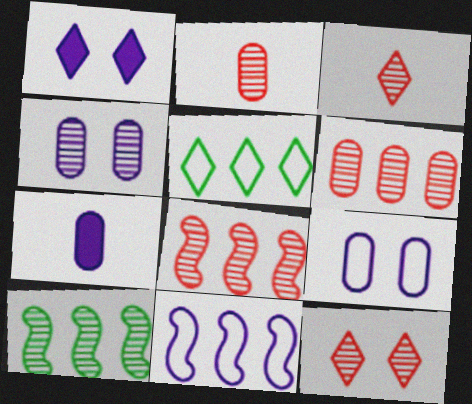[[1, 3, 5], 
[2, 8, 12], 
[3, 4, 10]]